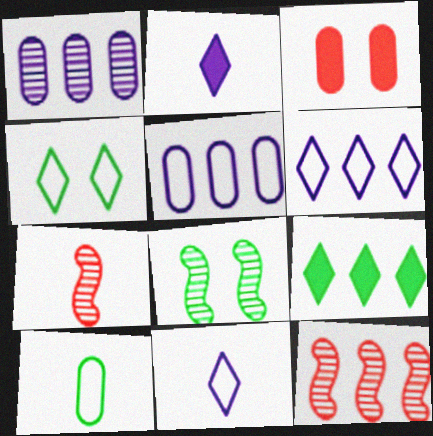[[1, 3, 10], 
[2, 7, 10], 
[5, 9, 12], 
[8, 9, 10]]